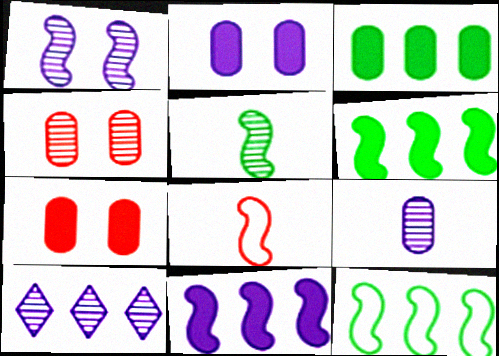[[1, 6, 8], 
[1, 9, 10], 
[4, 5, 10]]